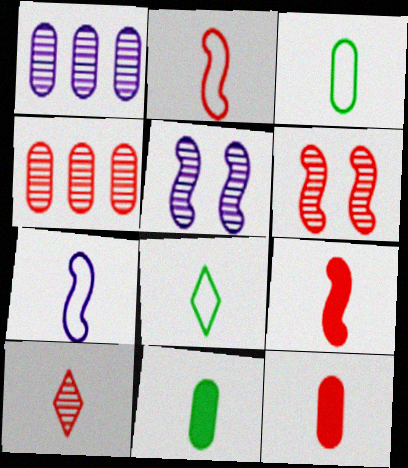[[2, 10, 12], 
[4, 6, 10], 
[7, 10, 11]]